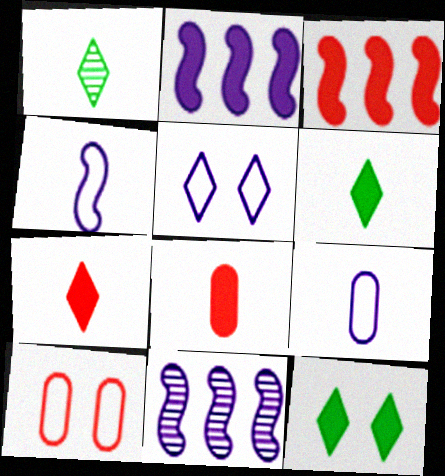[[1, 2, 10], 
[1, 4, 8], 
[2, 8, 12], 
[6, 10, 11]]